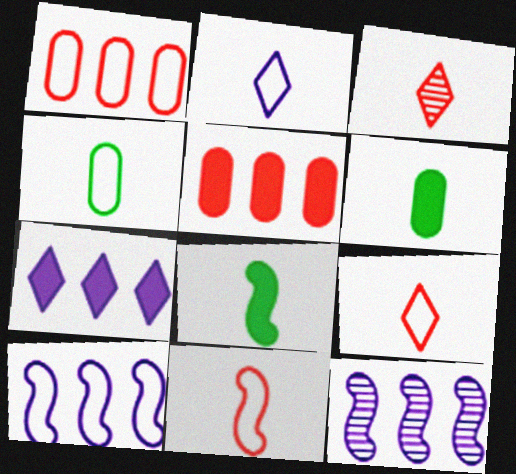[[2, 4, 11]]